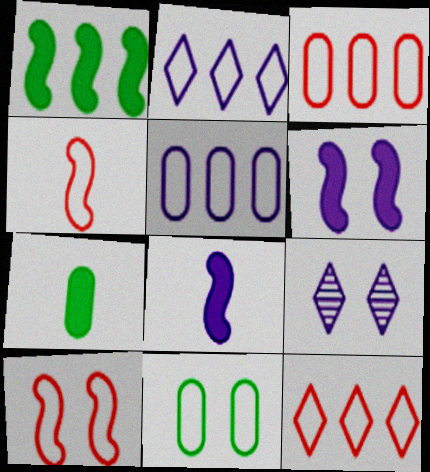[[2, 4, 11], 
[5, 8, 9]]